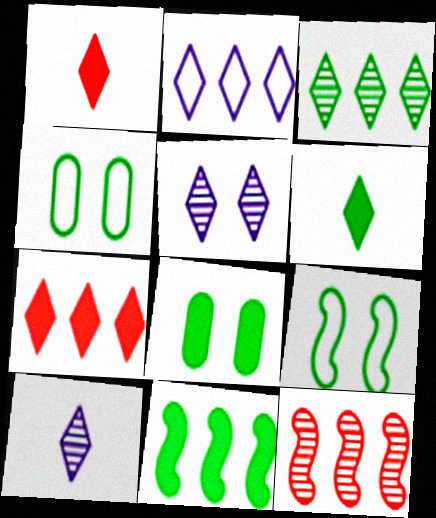[[2, 3, 7], 
[6, 8, 11]]